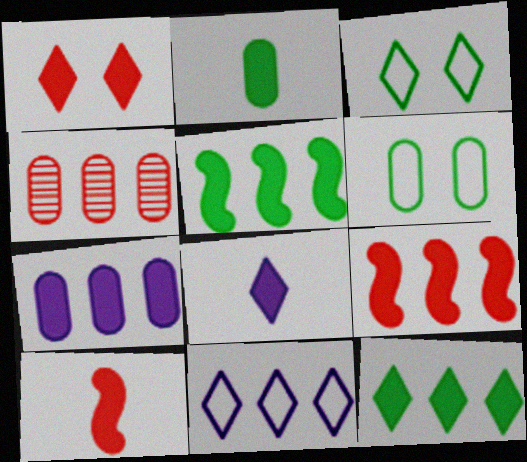[[1, 8, 12], 
[2, 8, 10], 
[4, 5, 11], 
[7, 9, 12]]